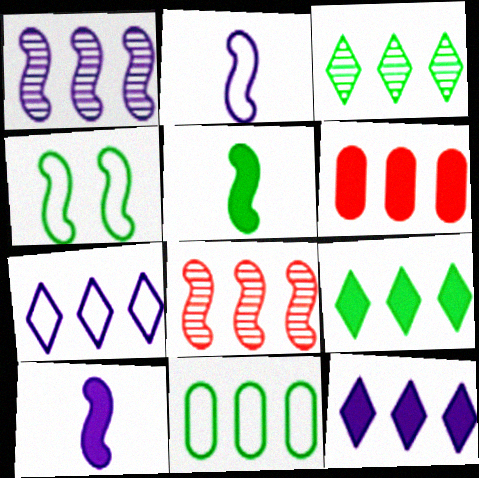[[4, 8, 10], 
[8, 11, 12]]